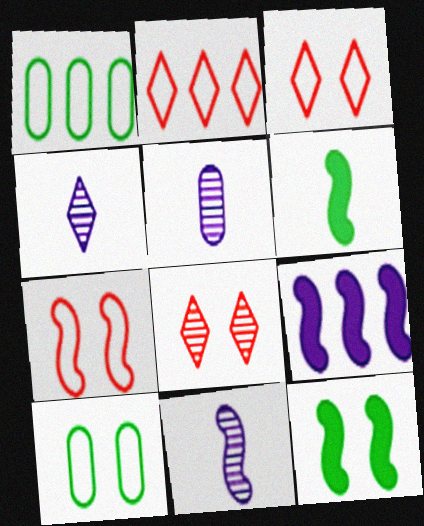[[2, 5, 12], 
[4, 5, 11]]